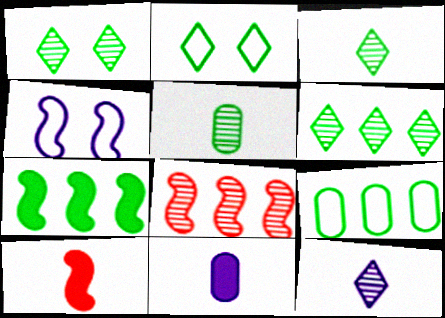[[1, 3, 6], 
[2, 5, 7], 
[2, 8, 11], 
[6, 7, 9]]